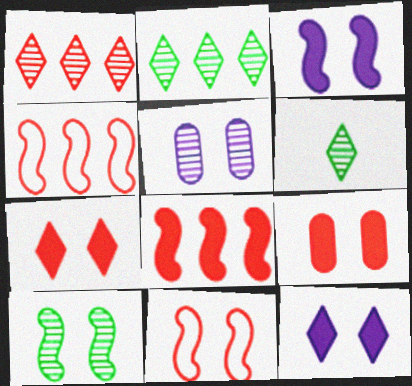[[3, 10, 11]]